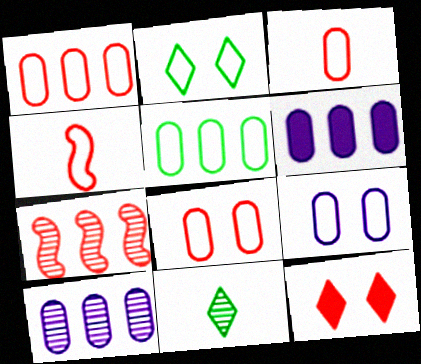[[1, 3, 8], 
[3, 5, 9], 
[3, 7, 12]]